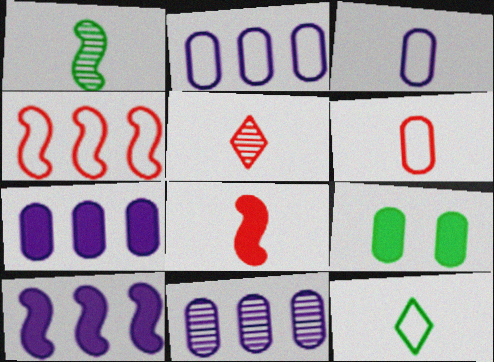[[2, 7, 11], 
[5, 6, 8], 
[6, 9, 11]]